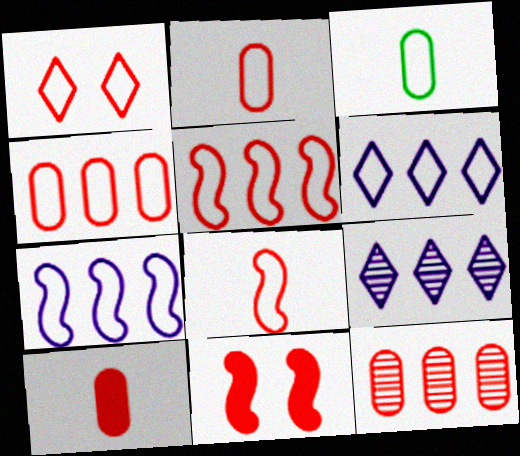[[1, 2, 5], 
[1, 3, 7], 
[1, 4, 8], 
[3, 9, 11]]